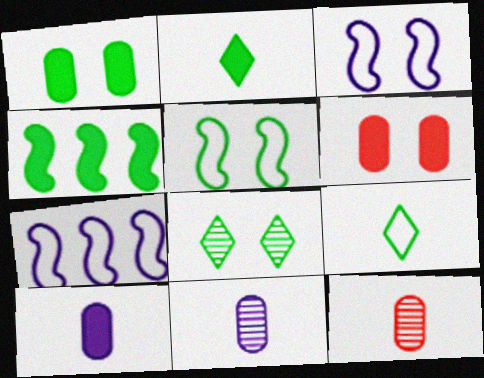[[1, 2, 4], 
[1, 5, 8], 
[3, 6, 8]]